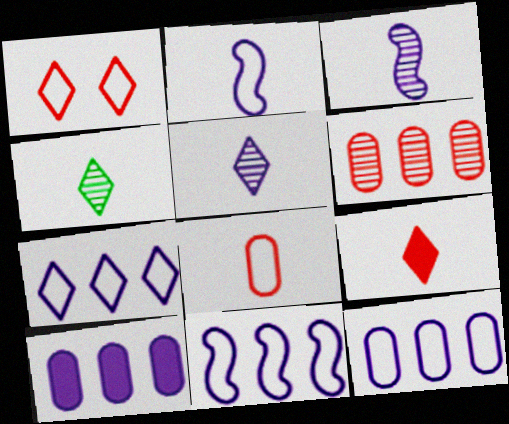[[7, 11, 12]]